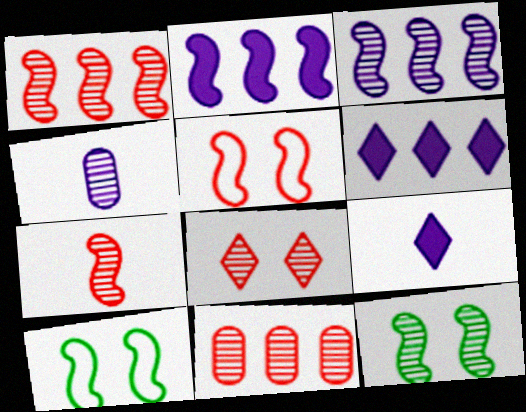[[2, 7, 10], 
[3, 7, 12], 
[7, 8, 11], 
[9, 10, 11]]